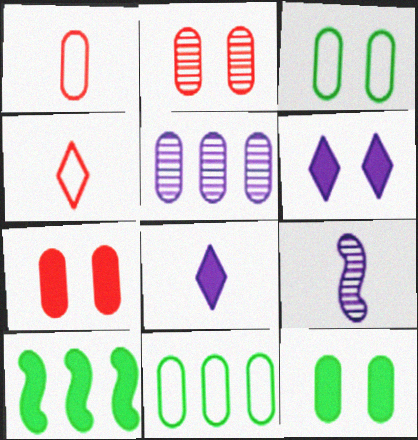[[1, 5, 12], 
[7, 8, 10]]